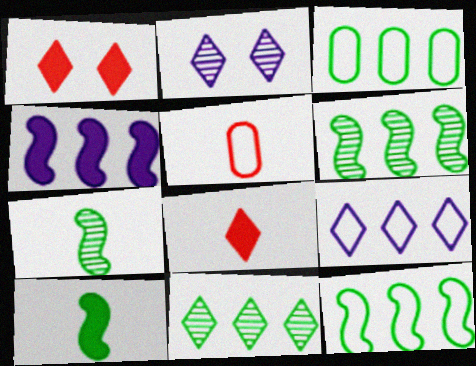[]